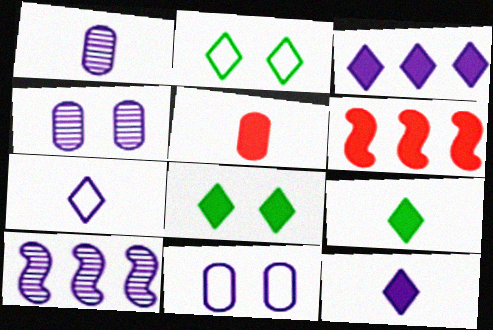[[1, 2, 6], 
[2, 5, 10], 
[10, 11, 12]]